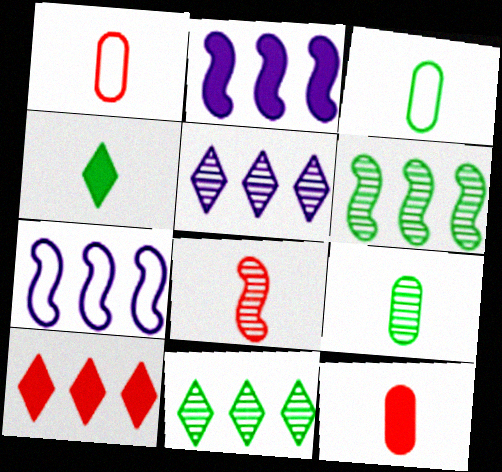[]